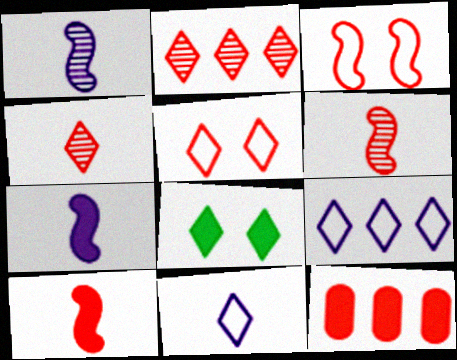[[2, 8, 11], 
[3, 4, 12], 
[4, 8, 9], 
[5, 6, 12], 
[7, 8, 12]]